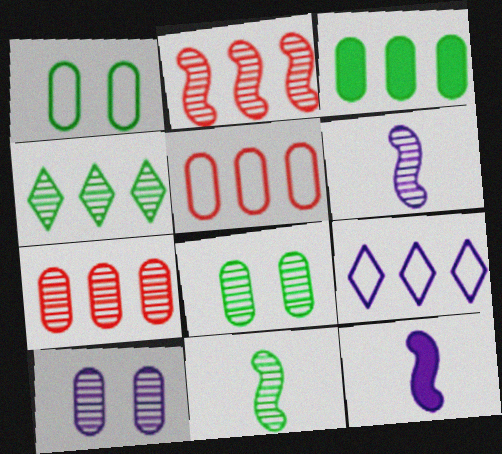[[2, 3, 9], 
[4, 8, 11], 
[9, 10, 12]]